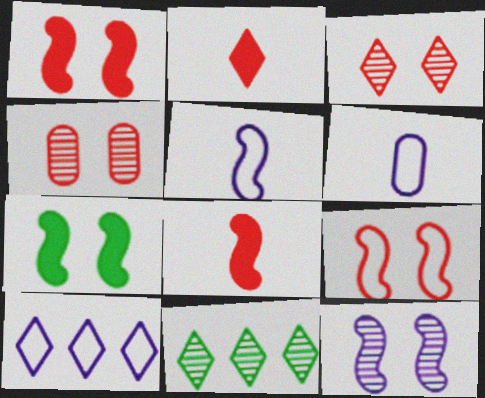[[1, 6, 11], 
[7, 9, 12]]